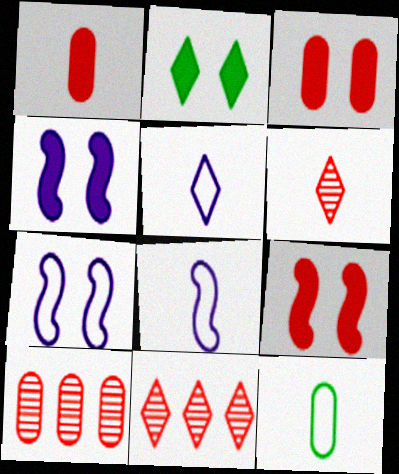[[2, 3, 4], 
[2, 5, 11], 
[2, 8, 10], 
[4, 11, 12]]